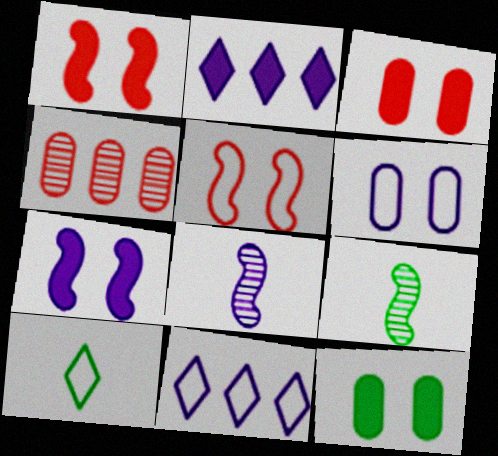[[2, 6, 8], 
[3, 9, 11], 
[4, 7, 10]]